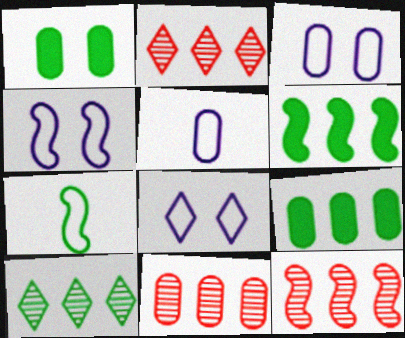[[1, 5, 11], 
[1, 7, 10], 
[2, 11, 12], 
[3, 4, 8]]